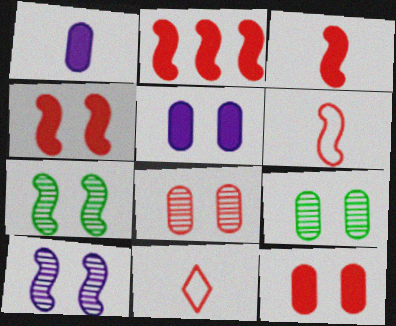[[2, 3, 4], 
[2, 8, 11]]